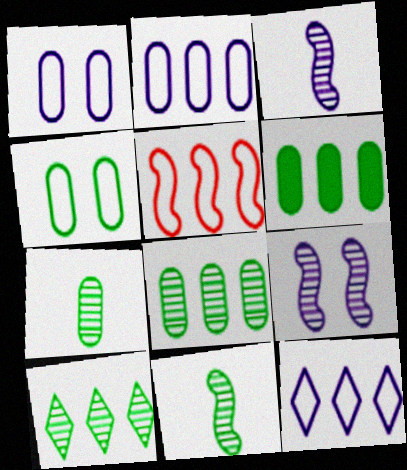[[4, 6, 7]]